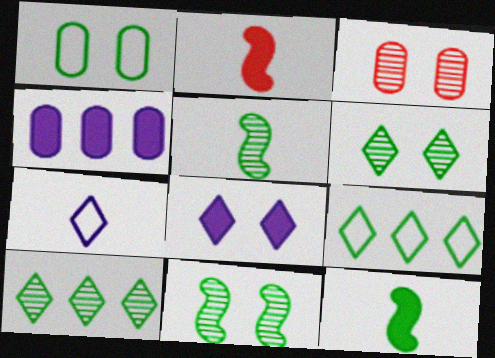[[1, 10, 12]]